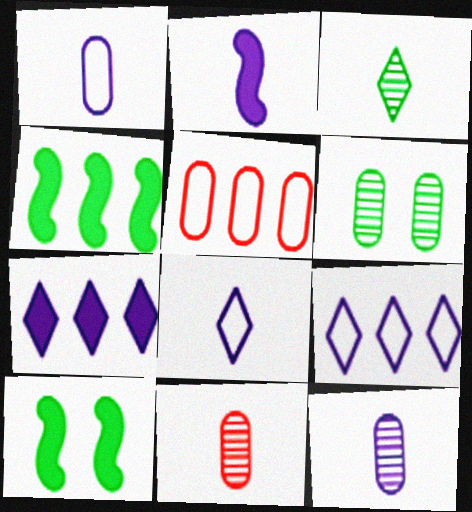[[2, 8, 12], 
[9, 10, 11]]